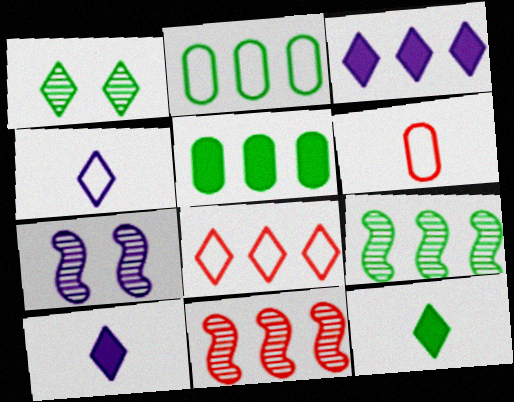[[1, 8, 10], 
[2, 3, 11]]